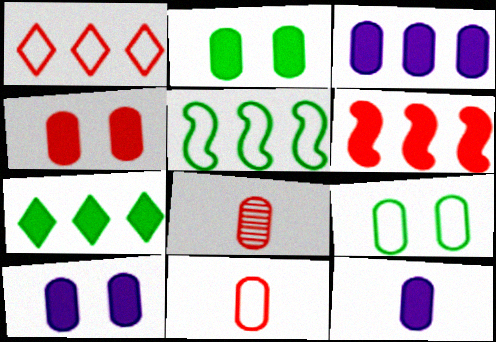[[2, 4, 10], 
[3, 6, 7], 
[3, 8, 9], 
[3, 10, 12]]